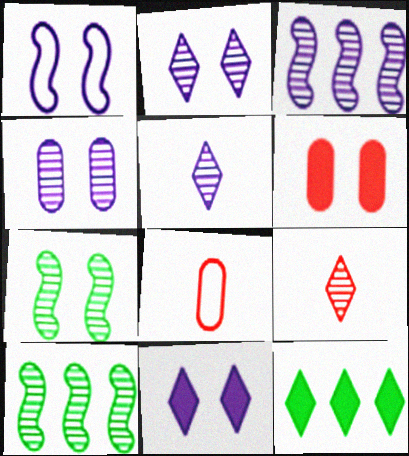[[1, 4, 11], 
[3, 4, 5], 
[4, 9, 10], 
[8, 10, 11]]